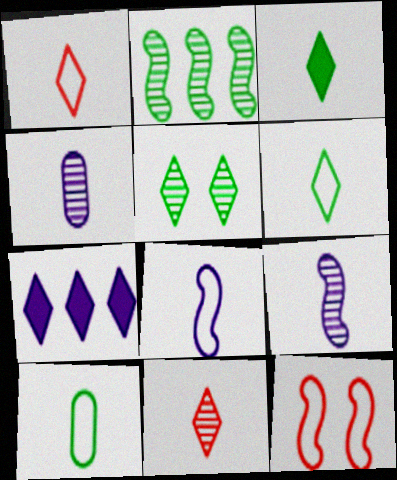[[1, 5, 7], 
[1, 8, 10]]